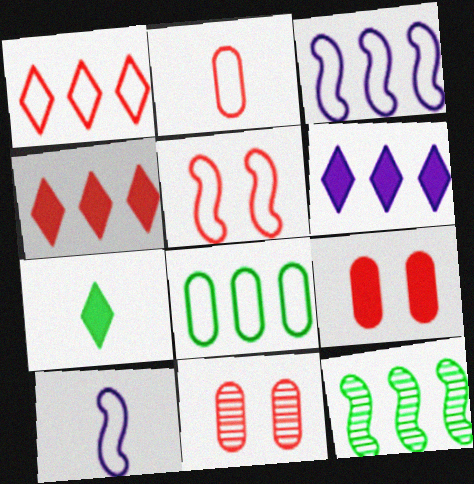[[1, 2, 5], 
[1, 3, 8], 
[3, 7, 11]]